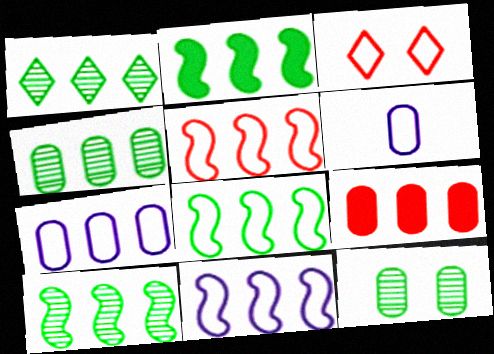[[1, 4, 10], 
[1, 9, 11], 
[2, 8, 10], 
[3, 6, 8], 
[4, 7, 9], 
[5, 8, 11], 
[6, 9, 12]]